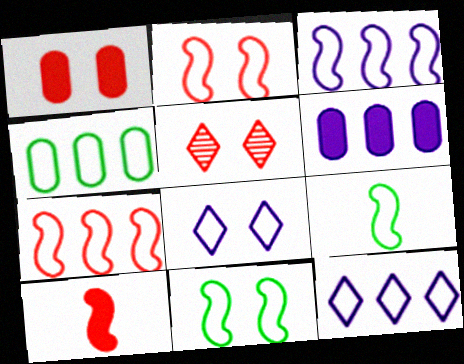[[1, 2, 5], 
[2, 3, 9], 
[4, 7, 12], 
[5, 6, 9]]